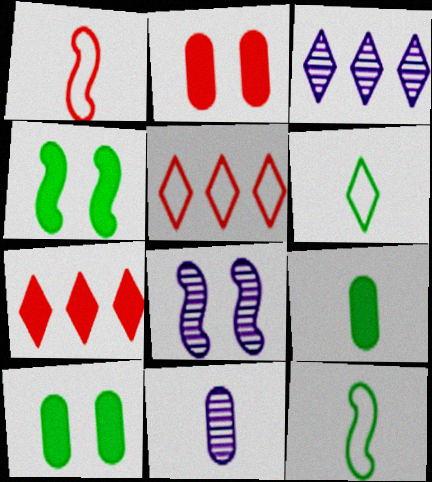[[1, 3, 10], 
[2, 3, 12], 
[3, 8, 11], 
[4, 5, 11], 
[5, 8, 9]]